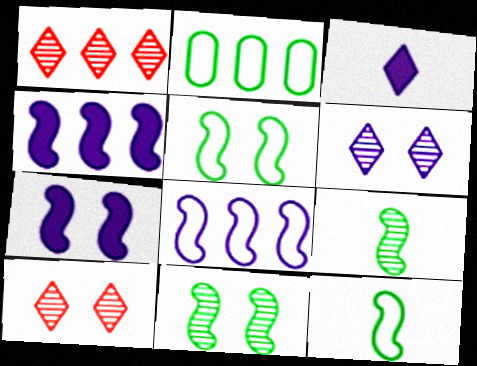[[1, 2, 4]]